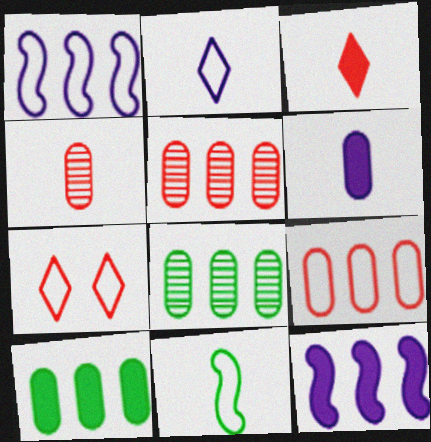[]